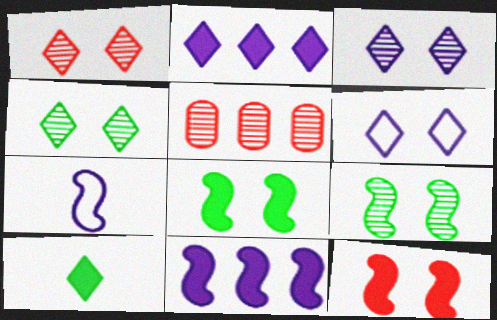[[1, 3, 4]]